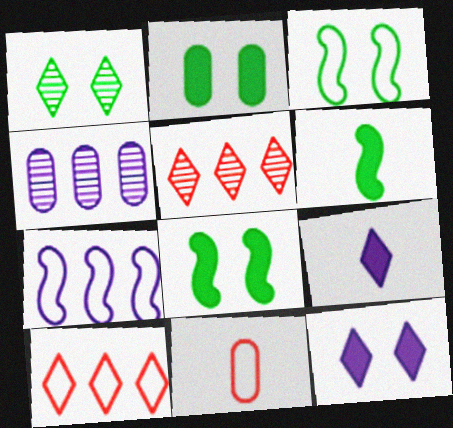[[1, 2, 3], 
[1, 9, 10], 
[2, 4, 11]]